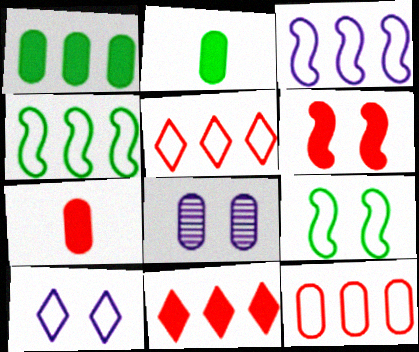[[2, 8, 12], 
[6, 7, 11]]